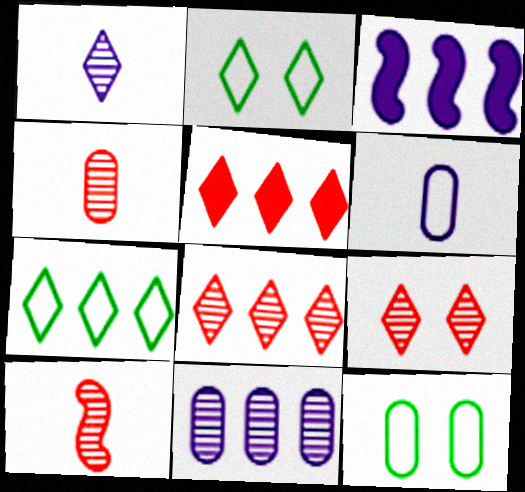[[1, 2, 5], 
[2, 3, 4]]